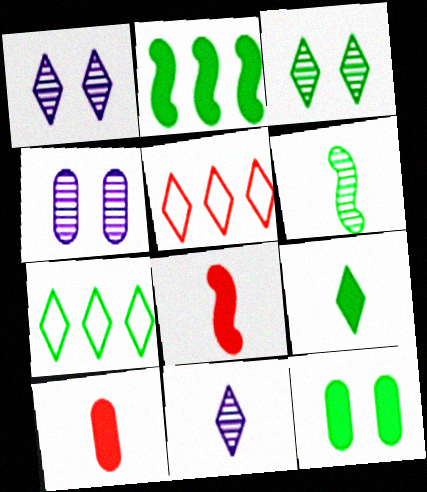[[1, 5, 9], 
[2, 9, 12], 
[3, 7, 9], 
[4, 7, 8], 
[6, 7, 12]]